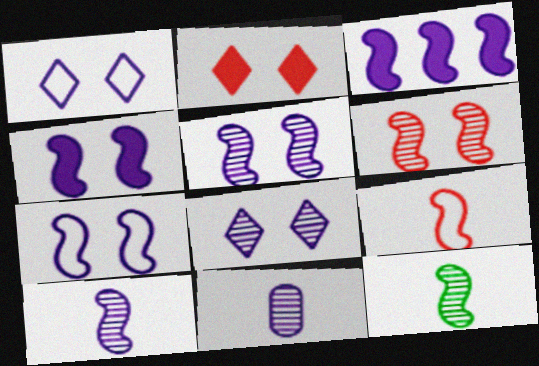[[1, 3, 11], 
[3, 7, 10], 
[4, 5, 7]]